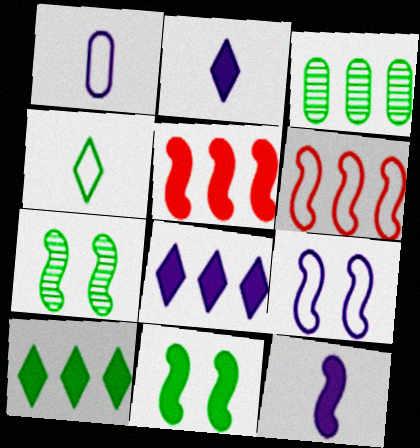[[3, 4, 11], 
[3, 6, 8], 
[5, 11, 12], 
[6, 7, 12]]